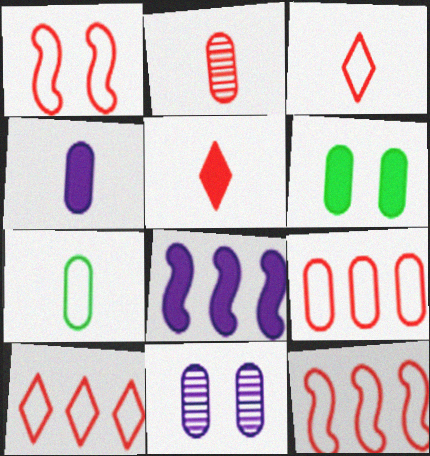[[1, 3, 9], 
[2, 4, 7], 
[5, 6, 8], 
[9, 10, 12]]